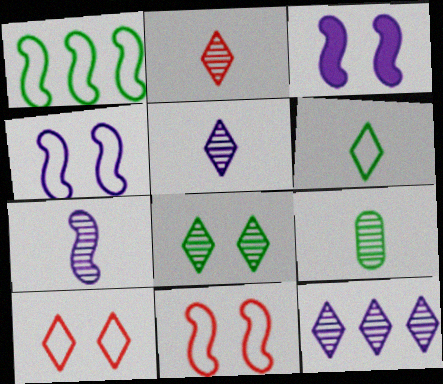[[2, 7, 9], 
[2, 8, 12]]